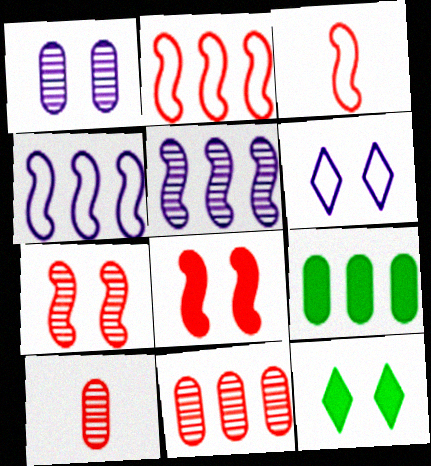[[4, 10, 12]]